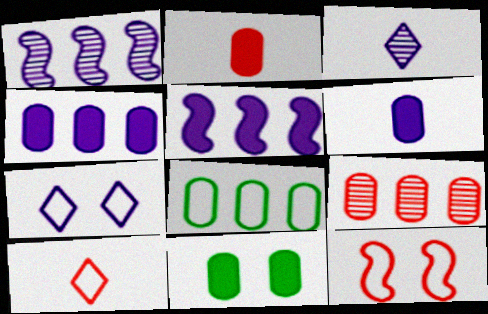[[1, 6, 7], 
[1, 10, 11], 
[2, 4, 11], 
[4, 8, 9]]